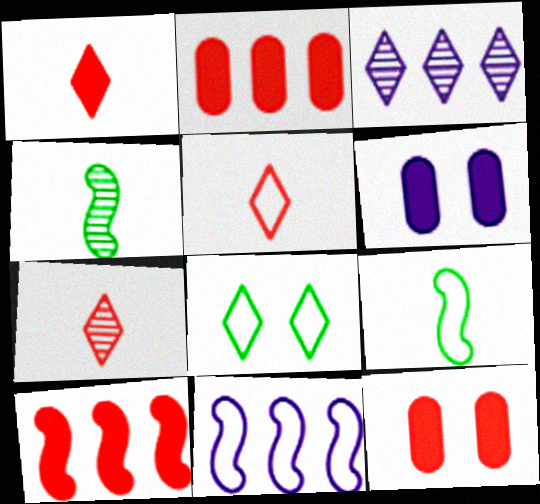[[1, 3, 8], 
[1, 5, 7], 
[1, 10, 12], 
[3, 9, 12]]